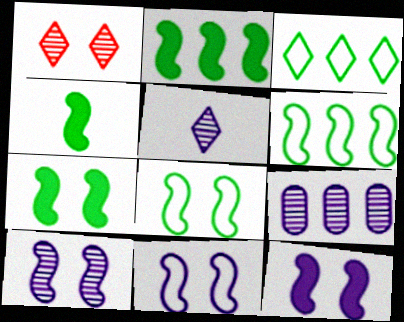[[2, 4, 7], 
[5, 9, 10], 
[10, 11, 12]]